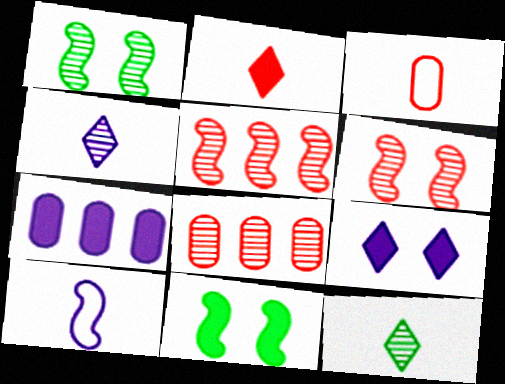[[1, 4, 8], 
[2, 7, 11], 
[5, 10, 11]]